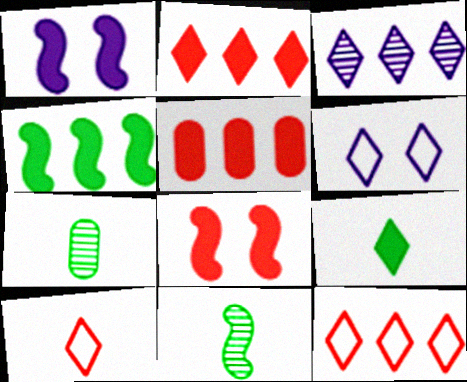[[1, 5, 9], 
[1, 7, 12], 
[5, 6, 11]]